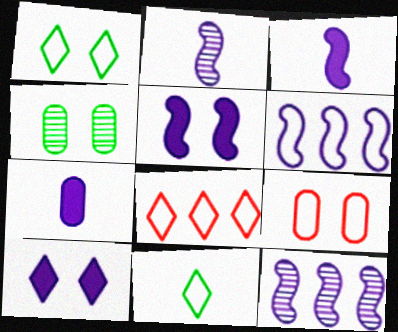[[2, 5, 6], 
[3, 4, 8], 
[6, 9, 11]]